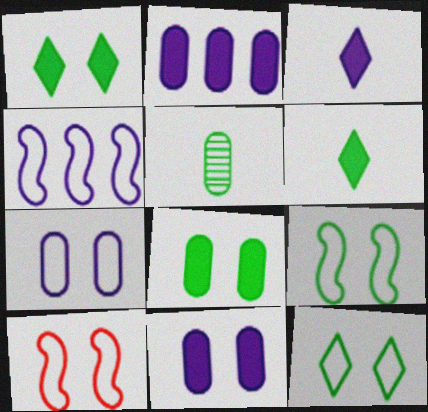[[7, 10, 12]]